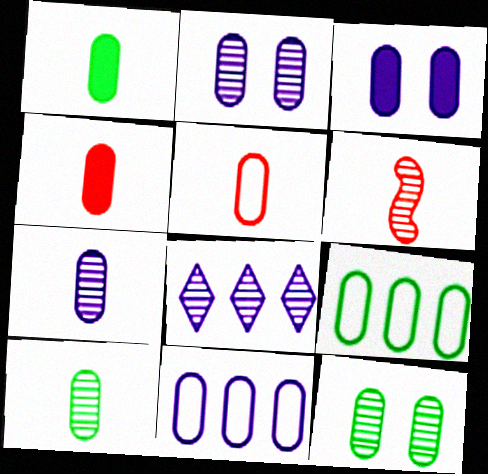[[1, 5, 7], 
[1, 9, 12], 
[2, 4, 9], 
[3, 7, 11], 
[4, 11, 12], 
[6, 8, 12]]